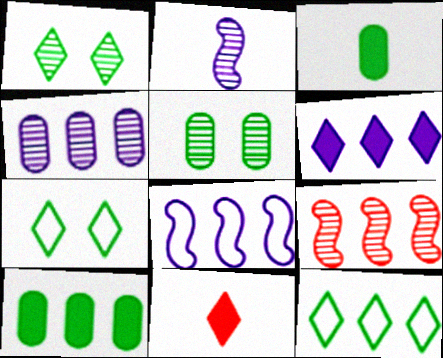[[4, 6, 8], 
[5, 8, 11]]